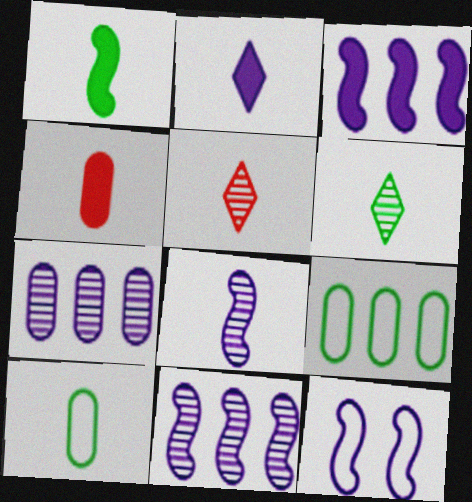[[1, 2, 4], 
[1, 6, 10], 
[2, 7, 12], 
[3, 8, 12]]